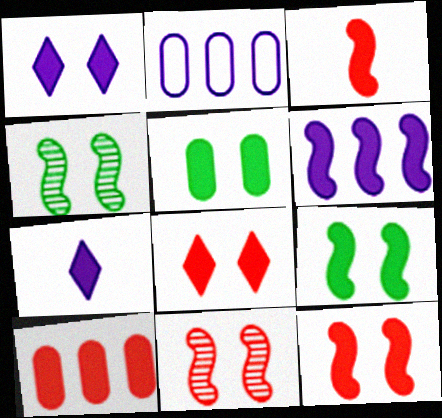[[1, 5, 12], 
[3, 6, 9], 
[3, 8, 10], 
[7, 9, 10]]